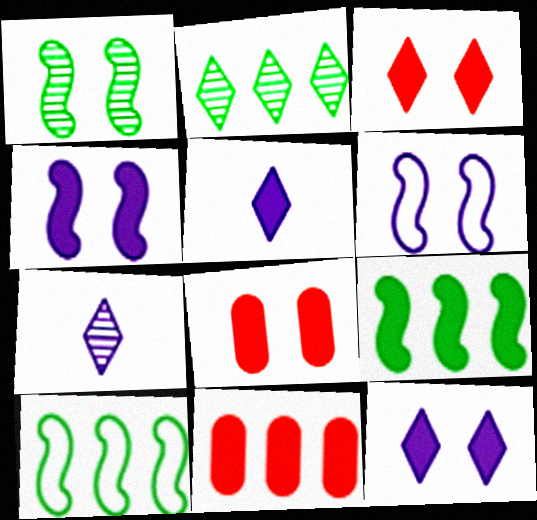[[5, 8, 9], 
[7, 8, 10]]